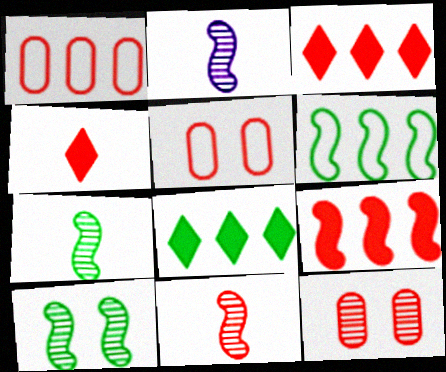[[2, 5, 8], 
[2, 7, 11], 
[3, 5, 11]]